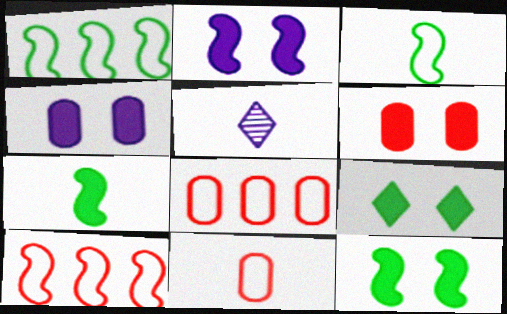[[1, 5, 6], 
[2, 6, 9], 
[5, 7, 11], 
[5, 8, 12]]